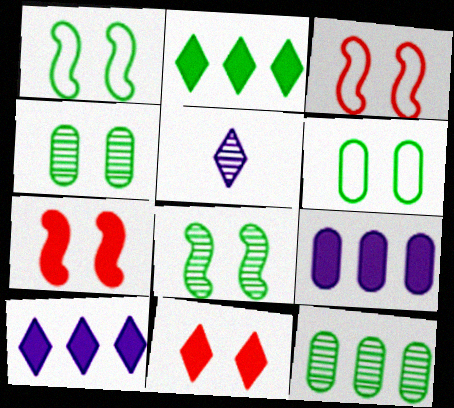[]